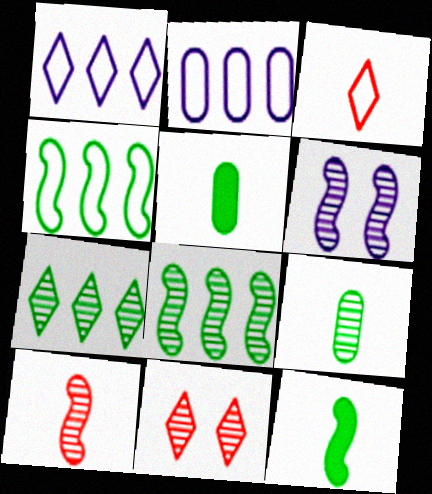[[2, 11, 12], 
[6, 8, 10]]